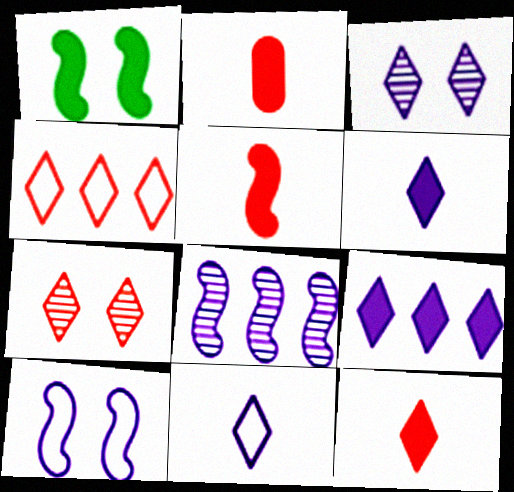[[1, 2, 9], 
[2, 5, 12], 
[3, 9, 11], 
[4, 7, 12]]